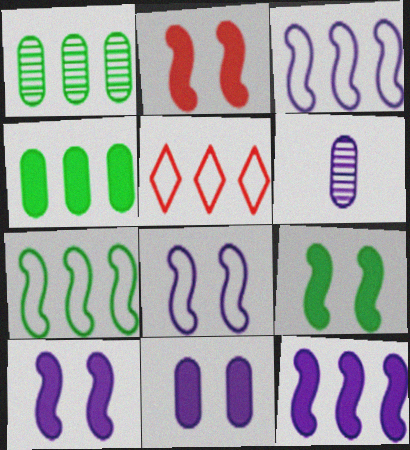[[1, 5, 12], 
[2, 9, 10], 
[5, 6, 9]]